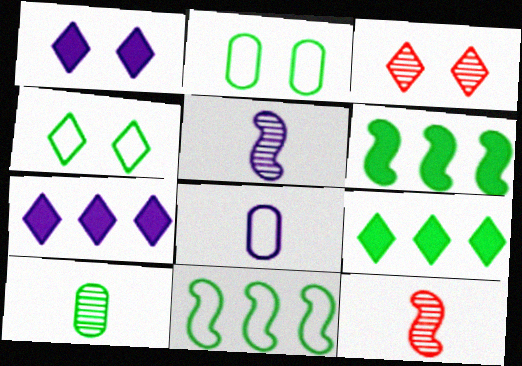[[1, 3, 4], 
[2, 7, 12], 
[3, 6, 8], 
[4, 6, 10]]